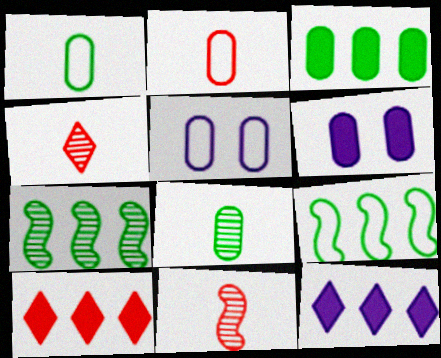[[4, 6, 9]]